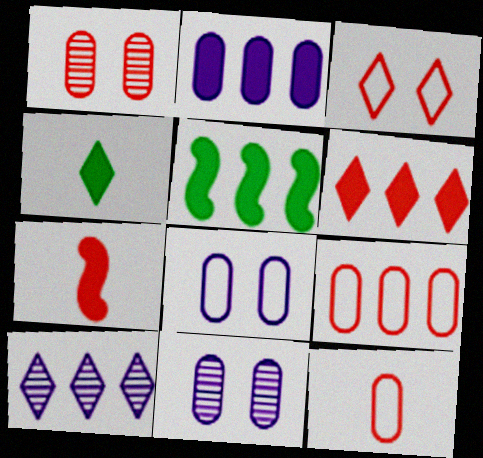[[2, 5, 6], 
[3, 4, 10], 
[5, 9, 10]]